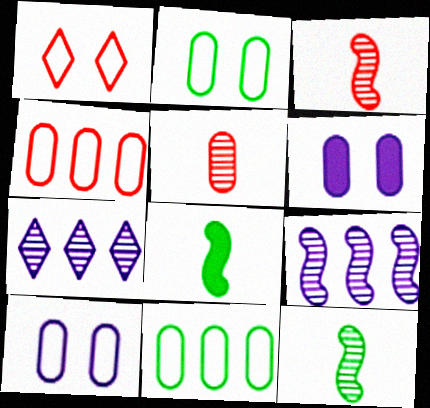[[5, 6, 11]]